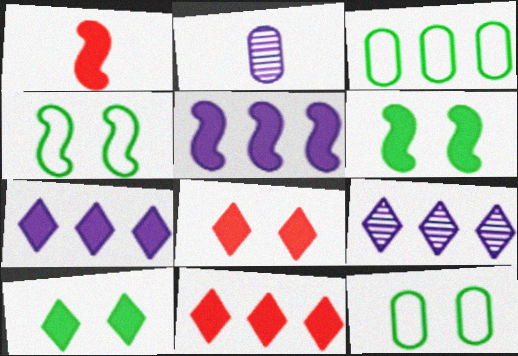[[1, 5, 6], 
[1, 9, 12], 
[2, 4, 11]]